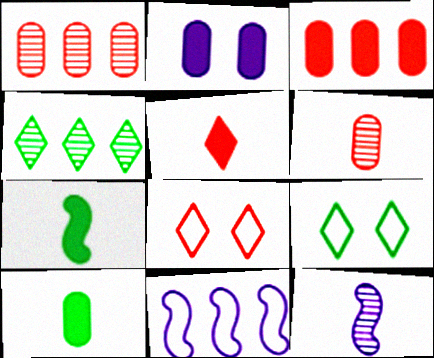[[2, 3, 10], 
[3, 4, 11], 
[3, 9, 12]]